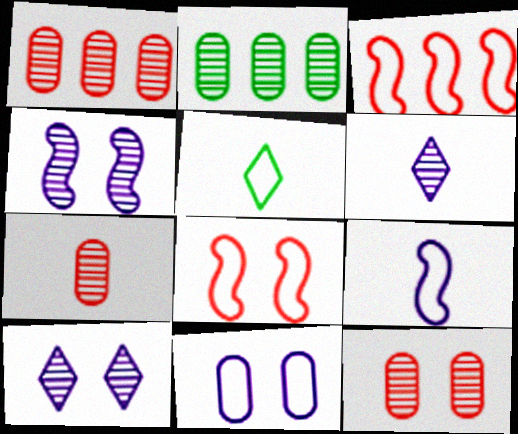[[1, 7, 12], 
[3, 5, 11]]